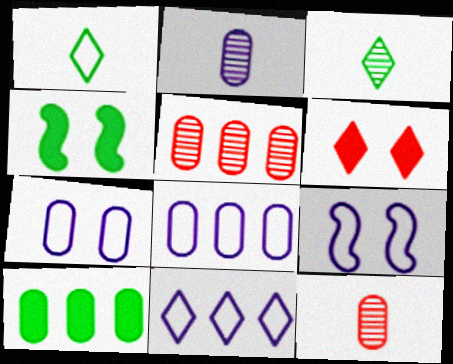[[3, 6, 11], 
[4, 11, 12], 
[5, 8, 10], 
[7, 10, 12]]